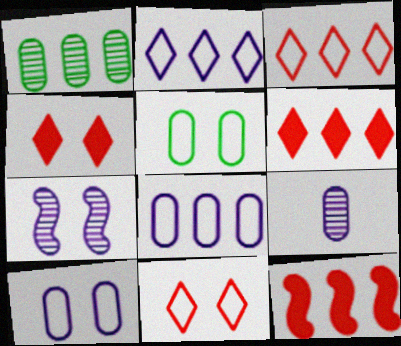[[1, 2, 12], 
[4, 5, 7]]